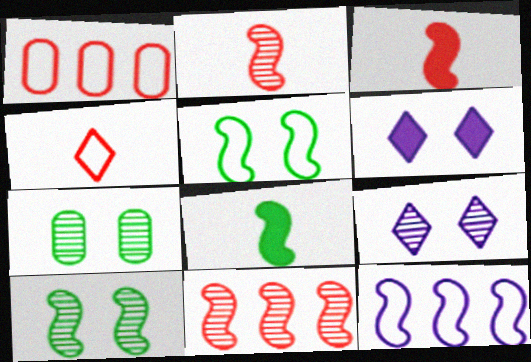[[1, 8, 9], 
[3, 10, 12]]